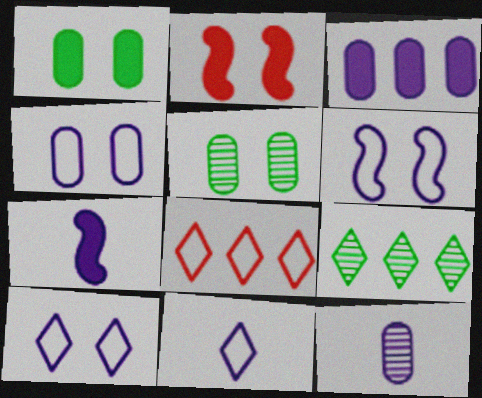[[2, 5, 10], 
[3, 4, 12], 
[4, 6, 10], 
[5, 7, 8], 
[7, 11, 12]]